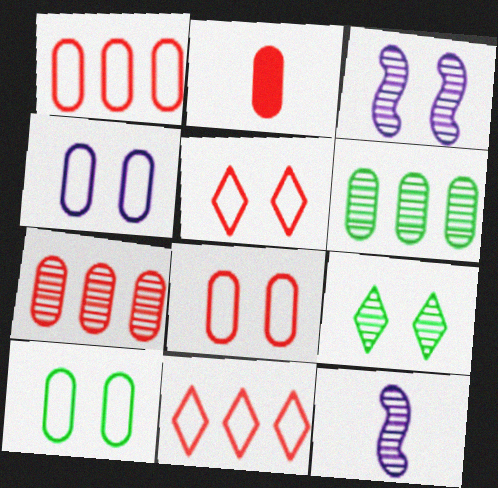[[2, 4, 6], 
[2, 7, 8], 
[4, 8, 10], 
[7, 9, 12]]